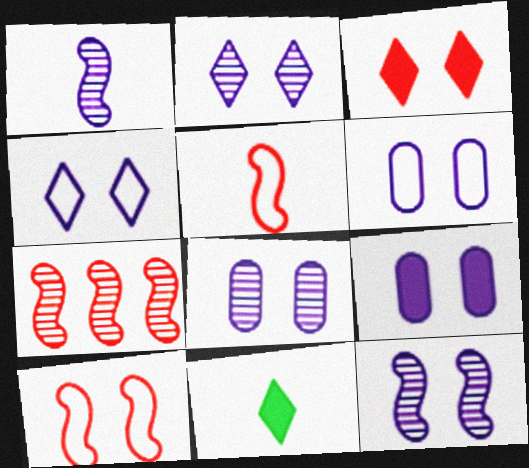[[2, 8, 12], 
[4, 9, 12], 
[6, 7, 11], 
[6, 8, 9]]